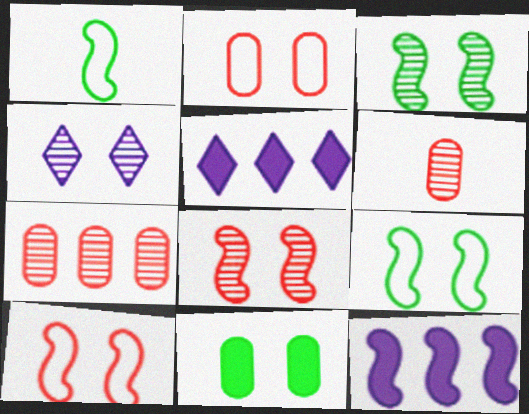[[1, 8, 12], 
[4, 10, 11], 
[5, 6, 9]]